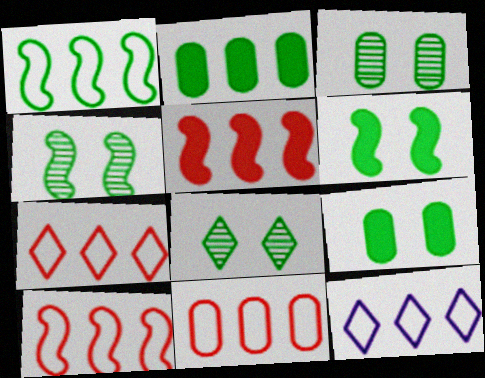[[1, 11, 12], 
[3, 4, 8], 
[7, 10, 11]]